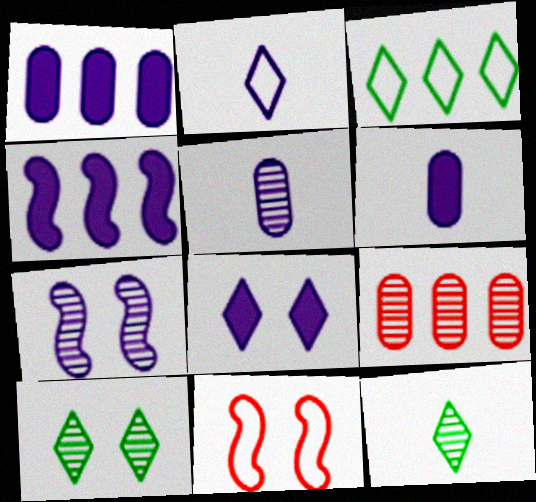[[1, 2, 7], 
[1, 11, 12], 
[3, 4, 9], 
[4, 6, 8], 
[7, 9, 12]]